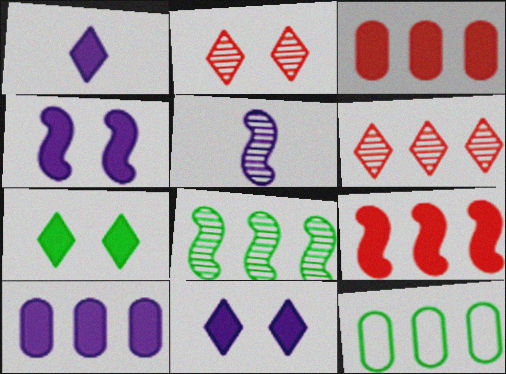[[1, 4, 10]]